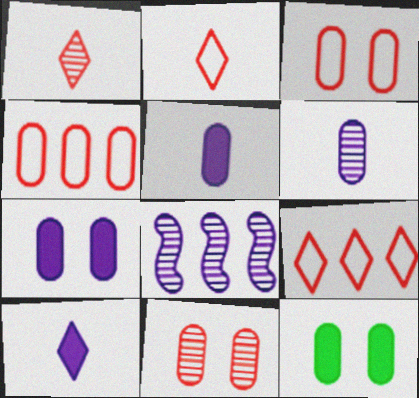[[2, 8, 12], 
[4, 6, 12]]